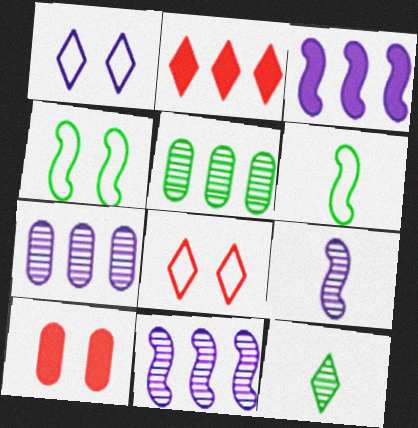[[1, 2, 12]]